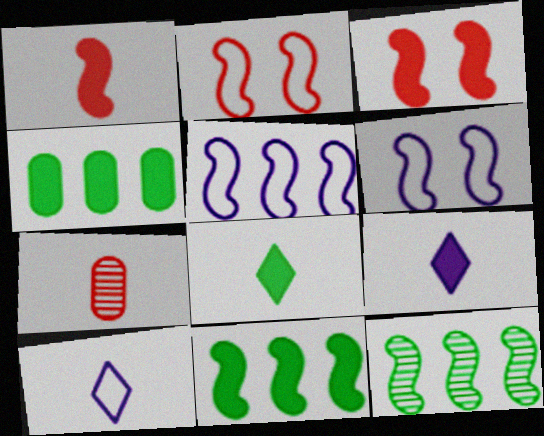[[1, 6, 12], 
[3, 4, 9]]